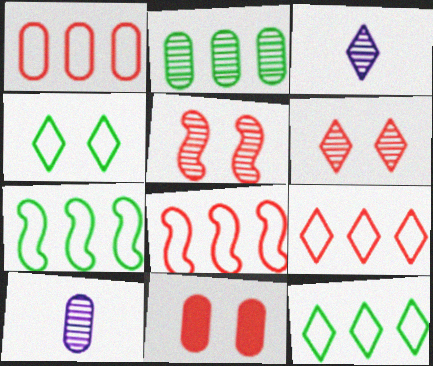[[1, 8, 9], 
[2, 3, 5], 
[3, 7, 11]]